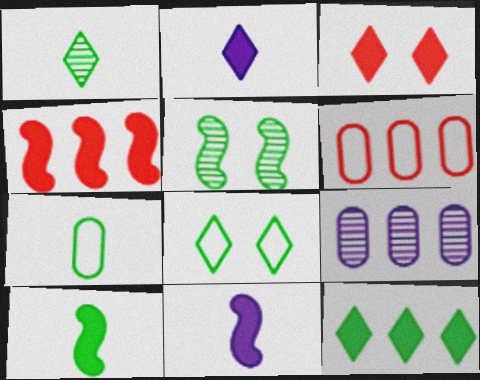[[1, 7, 10], 
[1, 8, 12], 
[2, 3, 12], 
[2, 5, 6], 
[5, 7, 12]]